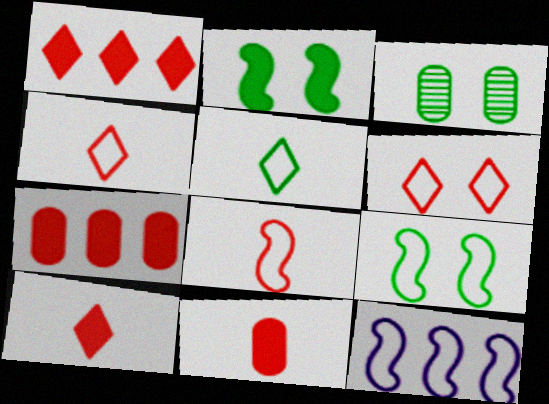[[3, 10, 12], 
[8, 9, 12]]